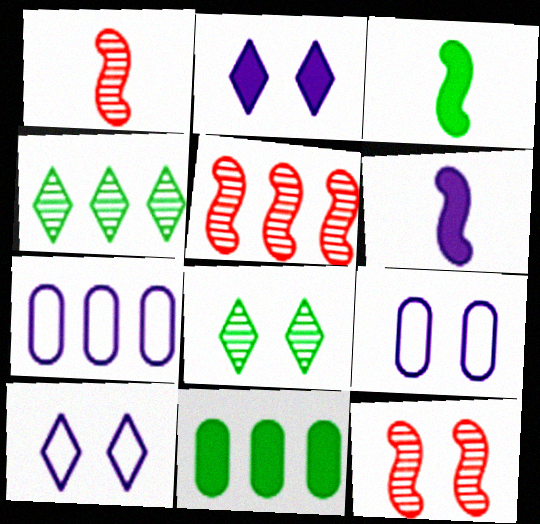[[1, 5, 12], 
[1, 10, 11]]